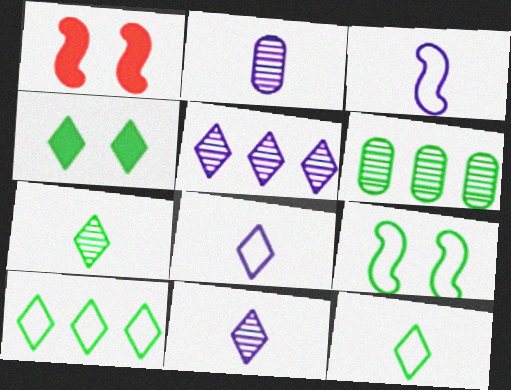[[1, 2, 10], 
[1, 6, 8], 
[4, 7, 10]]